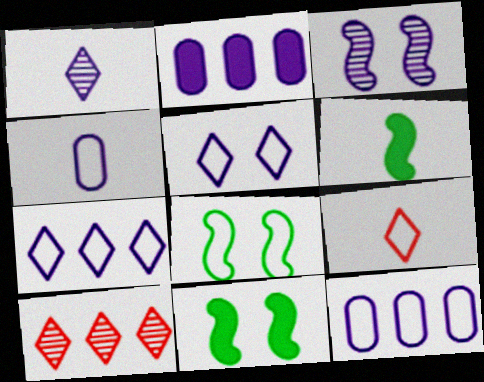[[4, 10, 11], 
[8, 9, 12]]